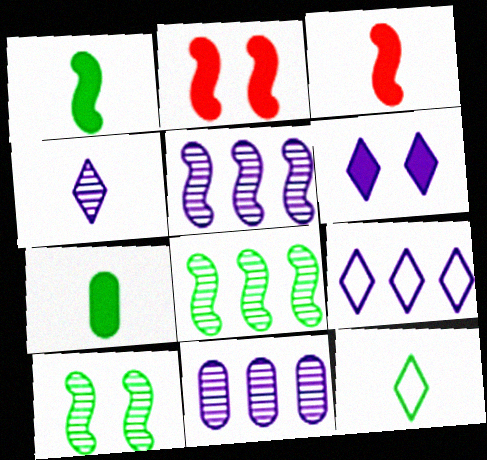[[2, 11, 12], 
[4, 6, 9]]